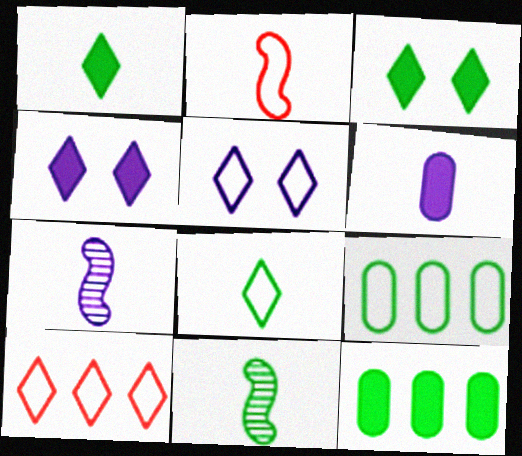[[2, 5, 9], 
[3, 9, 11], 
[5, 8, 10]]